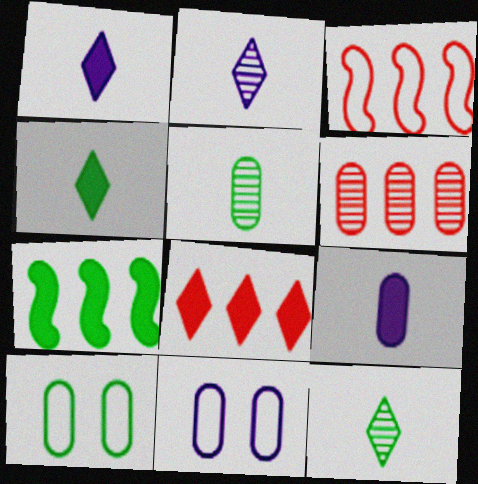[[3, 6, 8], 
[6, 9, 10], 
[7, 10, 12]]